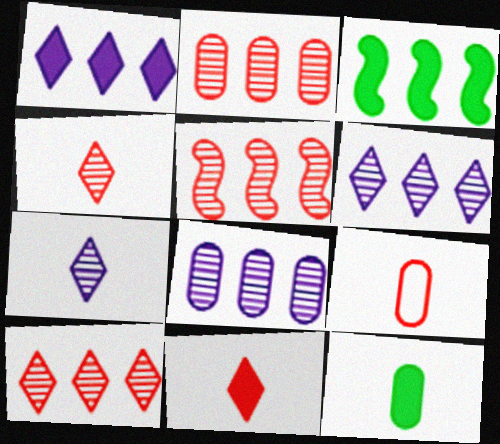[[2, 5, 10]]